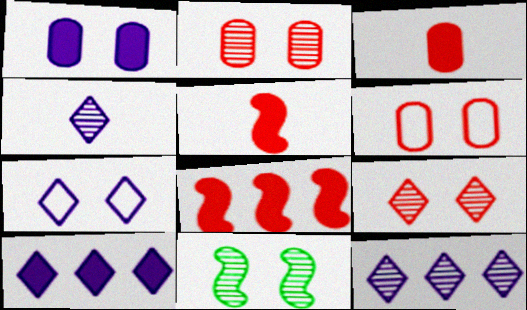[[4, 7, 10]]